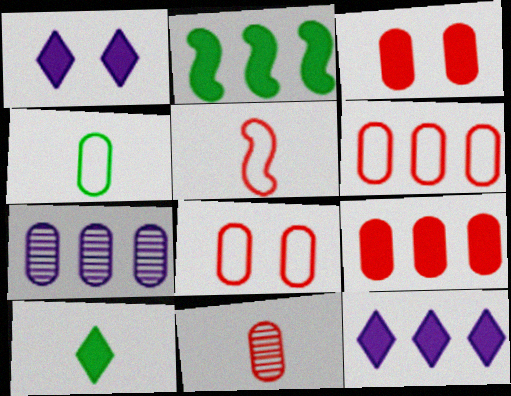[[2, 9, 12], 
[3, 4, 7], 
[3, 6, 11], 
[8, 9, 11]]